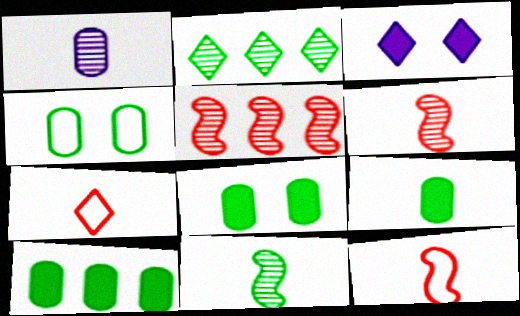[[2, 3, 7], 
[8, 9, 10]]